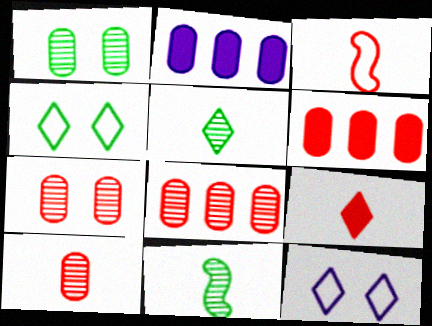[[3, 9, 10], 
[6, 11, 12], 
[7, 8, 10]]